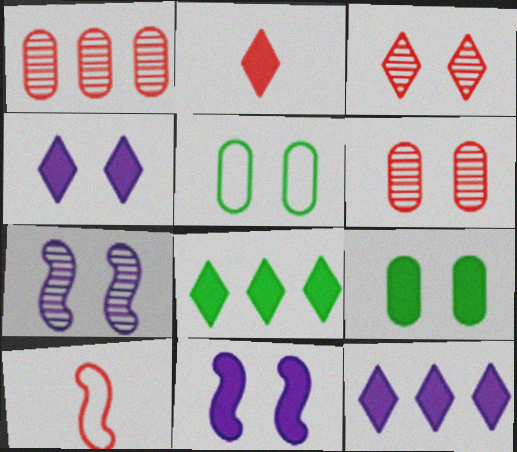[[2, 4, 8], 
[3, 5, 11]]